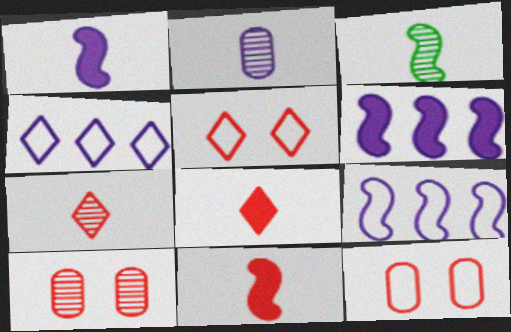[[2, 3, 7]]